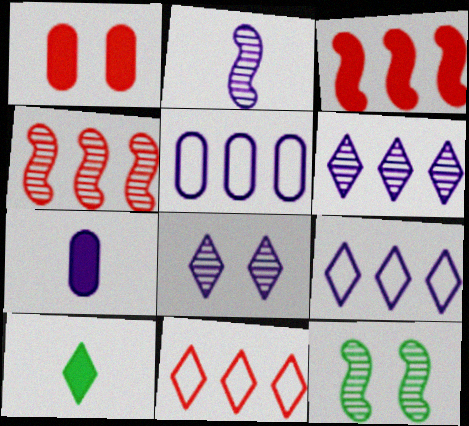[[2, 4, 12], 
[7, 11, 12], 
[8, 10, 11]]